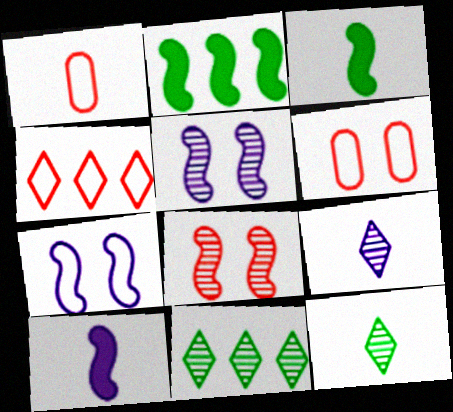[[1, 3, 9], 
[1, 10, 12], 
[2, 6, 9], 
[6, 10, 11]]